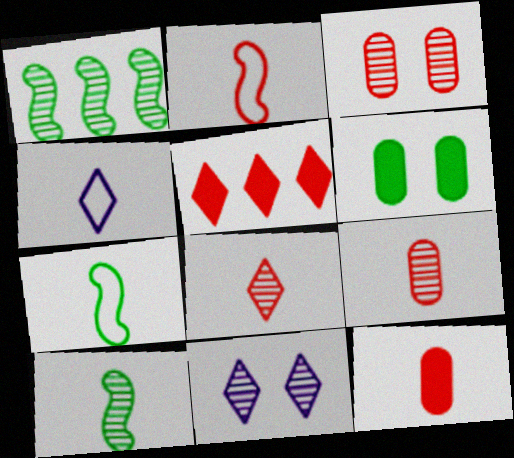[[1, 9, 11], 
[2, 3, 5], 
[2, 8, 12], 
[4, 10, 12]]